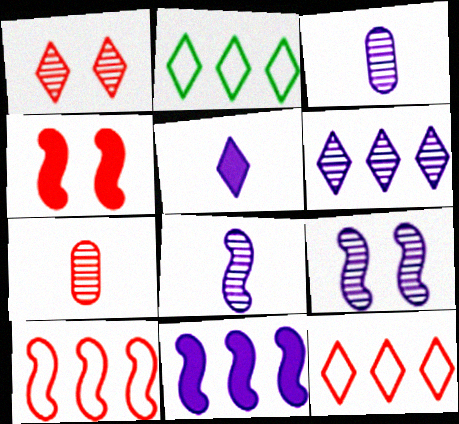[[1, 2, 5], 
[2, 3, 4], 
[3, 6, 9], 
[4, 7, 12]]